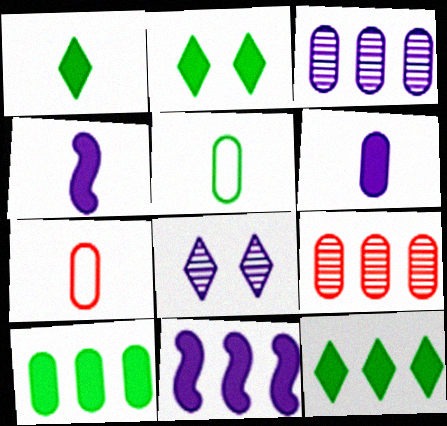[[1, 2, 12]]